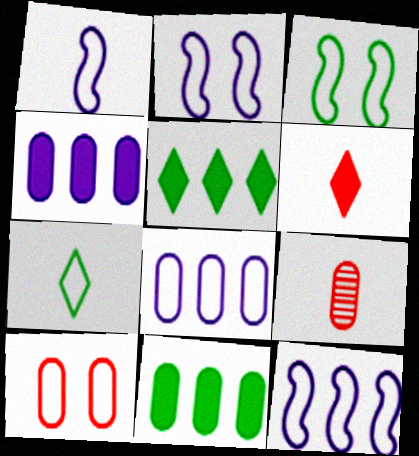[[1, 2, 12], 
[2, 5, 9], 
[7, 10, 12]]